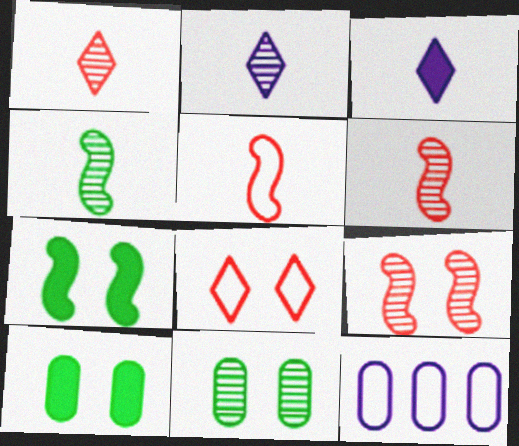[[1, 7, 12]]